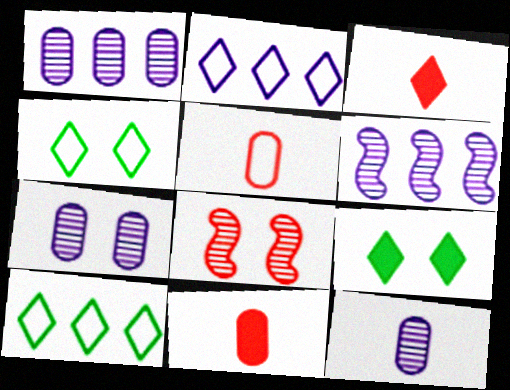[[1, 7, 12], 
[4, 6, 11], 
[5, 6, 9]]